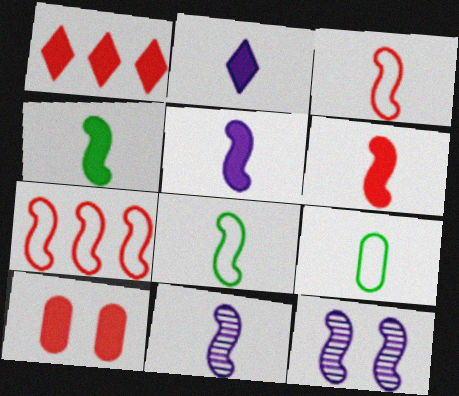[[1, 6, 10], 
[1, 9, 12], 
[3, 4, 11], 
[4, 5, 6], 
[4, 7, 12], 
[6, 8, 11]]